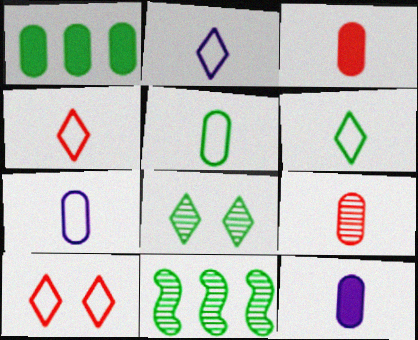[[2, 4, 6], 
[5, 9, 12], 
[10, 11, 12]]